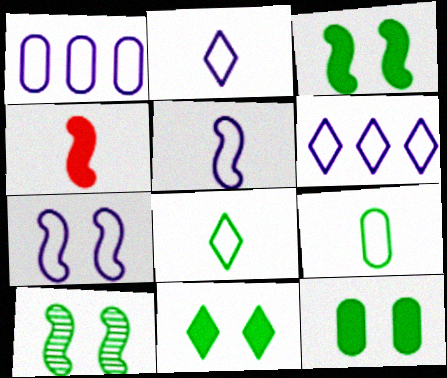[[1, 2, 7], 
[3, 11, 12]]